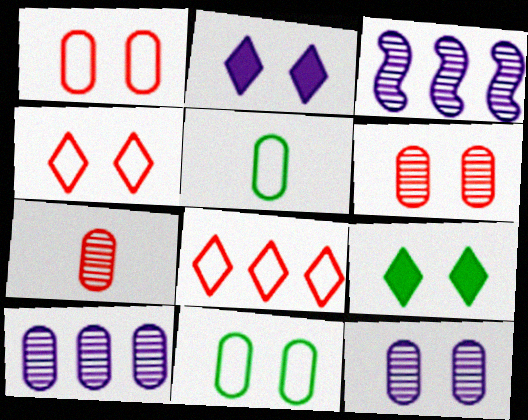[]